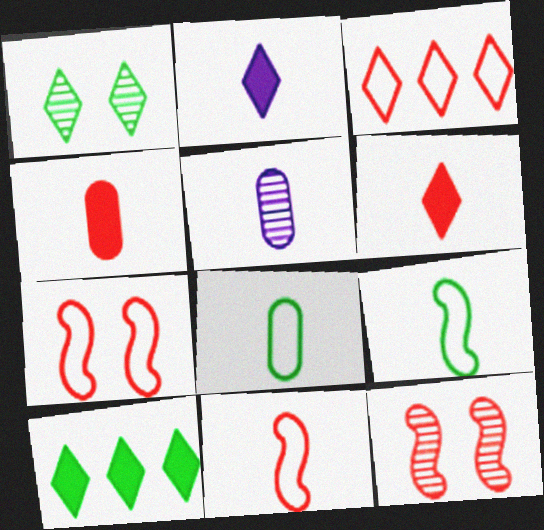[[1, 2, 3], 
[3, 4, 12], 
[4, 5, 8], 
[5, 6, 9], 
[5, 7, 10]]